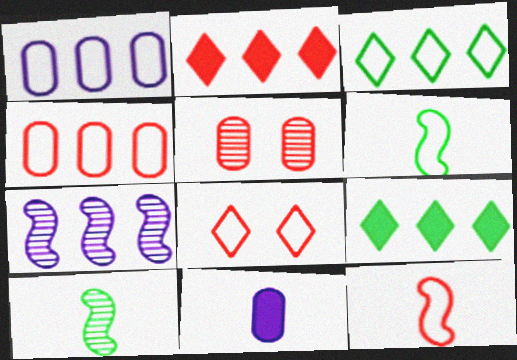[[1, 6, 8], 
[2, 5, 12], 
[4, 7, 9], 
[4, 8, 12]]